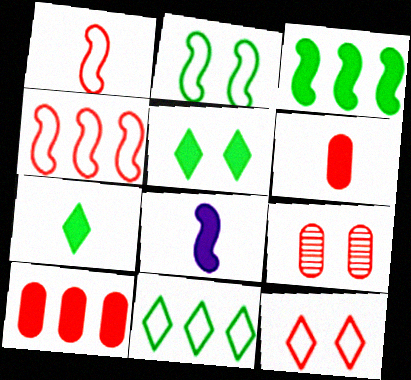[[5, 8, 10], 
[6, 7, 8], 
[8, 9, 11]]